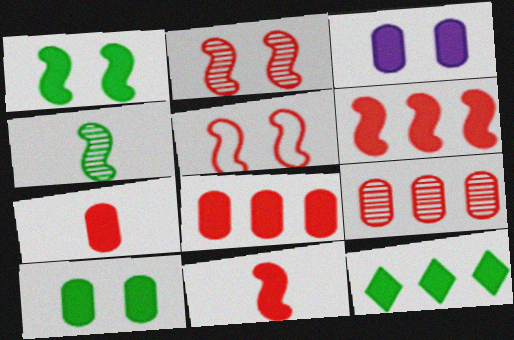[[3, 11, 12]]